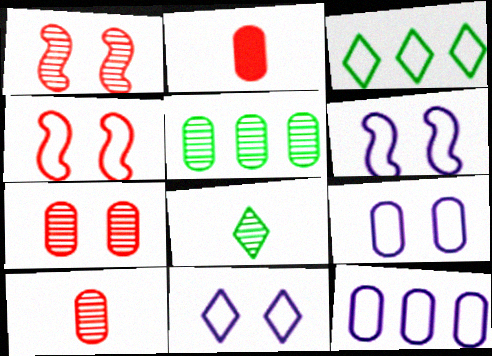[[2, 5, 9], 
[6, 9, 11]]